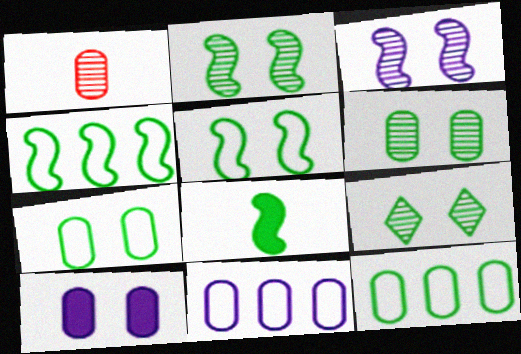[[1, 10, 12], 
[2, 4, 8], 
[2, 6, 9], 
[8, 9, 12]]